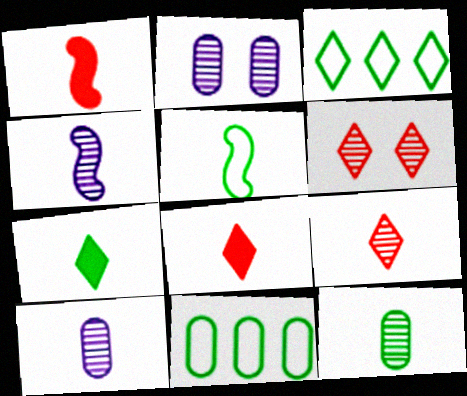[[1, 2, 3], 
[1, 4, 5], 
[4, 9, 12], 
[5, 7, 12], 
[5, 8, 10]]